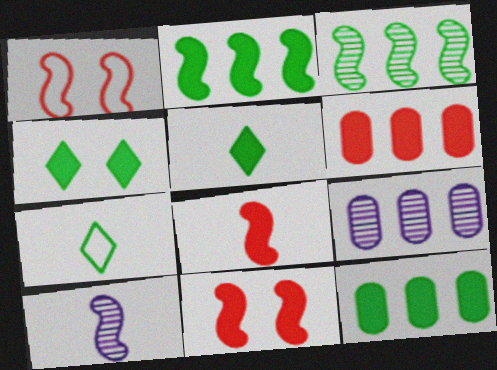[[1, 2, 10], 
[1, 5, 9], 
[7, 9, 11]]